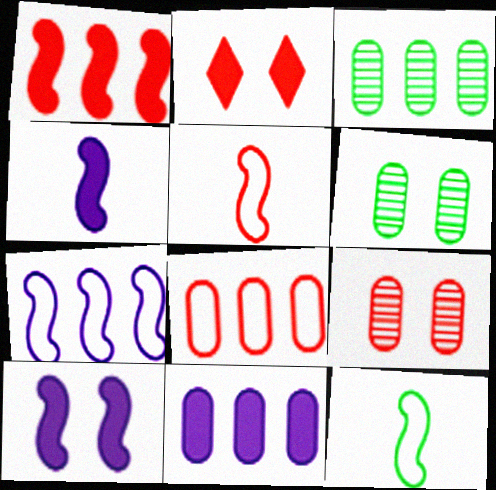[[3, 8, 11]]